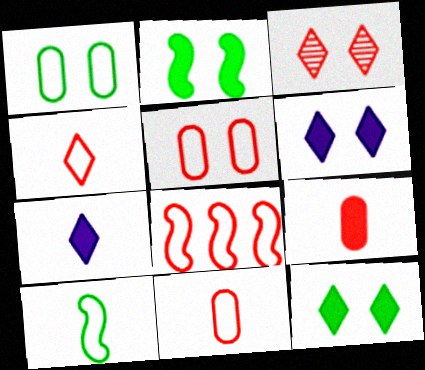[[3, 8, 9], 
[4, 5, 8]]